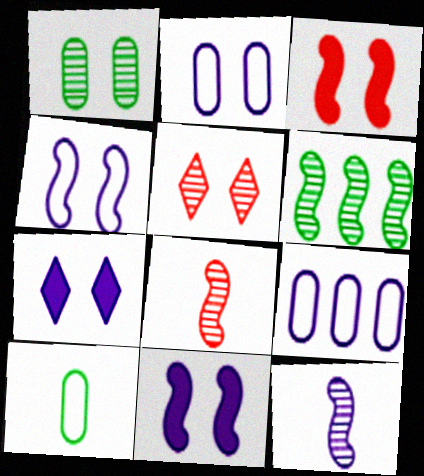[[7, 9, 12]]